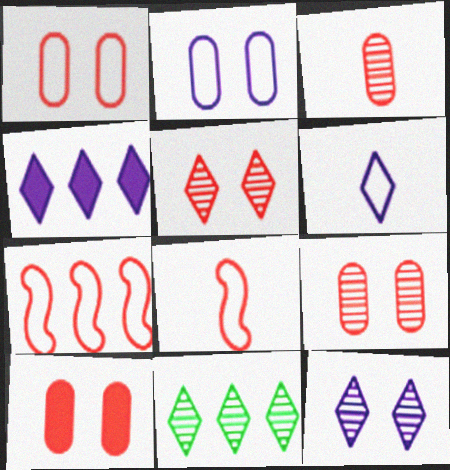[[1, 9, 10], 
[4, 6, 12]]